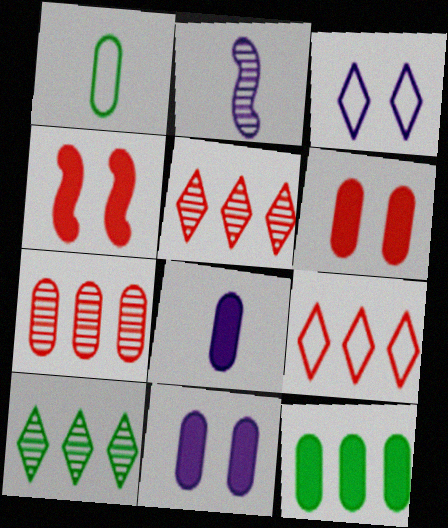[[1, 7, 11], 
[6, 8, 12]]